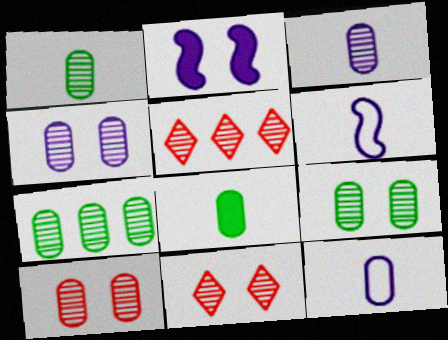[[1, 7, 9], 
[3, 7, 10], 
[4, 9, 10]]